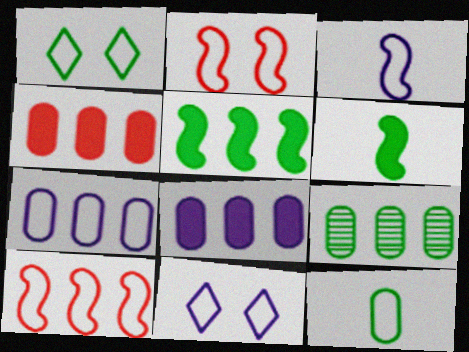[[1, 6, 9], 
[3, 7, 11], 
[4, 7, 9], 
[10, 11, 12]]